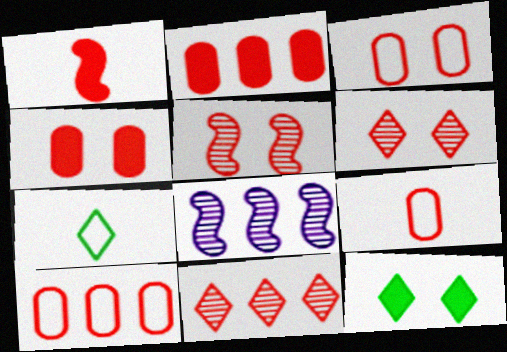[[1, 3, 11], 
[1, 6, 10], 
[3, 9, 10], 
[4, 7, 8], 
[8, 9, 12]]